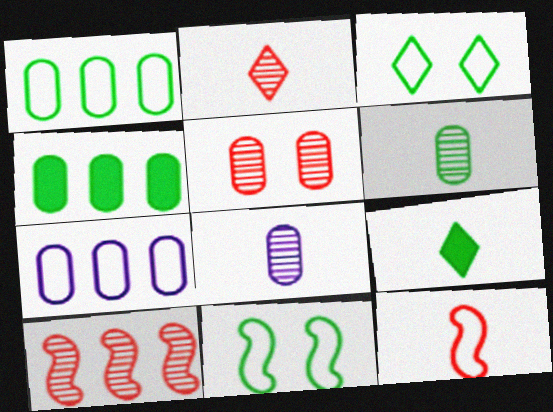[[2, 5, 10], 
[3, 7, 12], 
[8, 9, 12]]